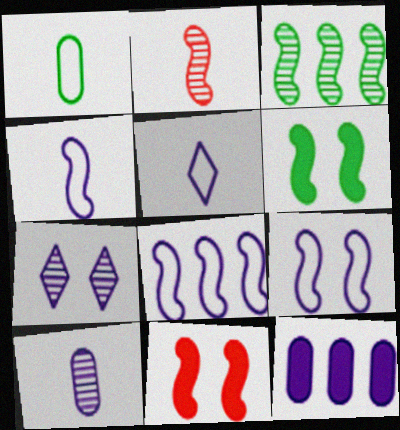[[2, 6, 8], 
[3, 4, 11], 
[4, 7, 12], 
[4, 8, 9]]